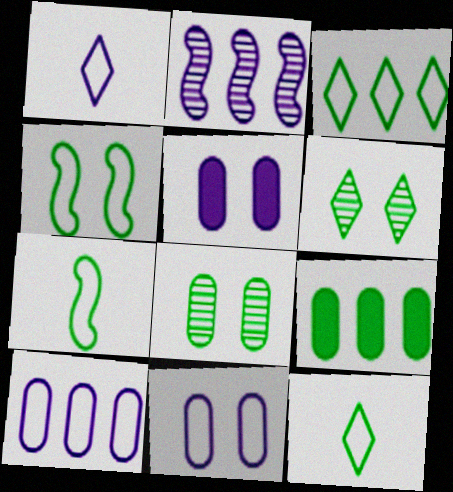[[1, 2, 5], 
[6, 7, 9]]